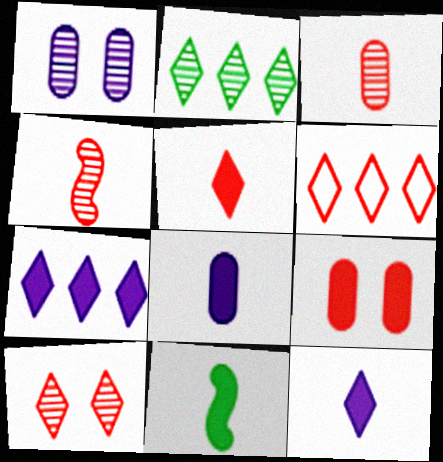[[1, 2, 4], 
[1, 6, 11], 
[2, 6, 7], 
[4, 6, 9], 
[5, 6, 10], 
[5, 8, 11], 
[7, 9, 11]]